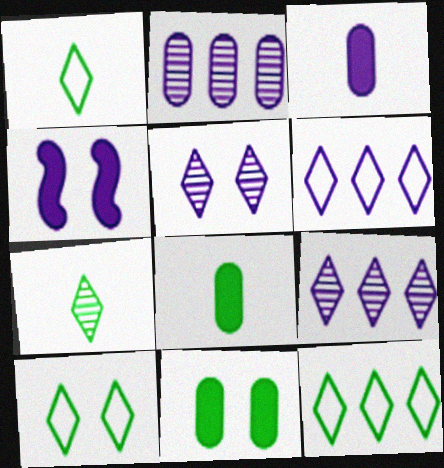[[1, 10, 12]]